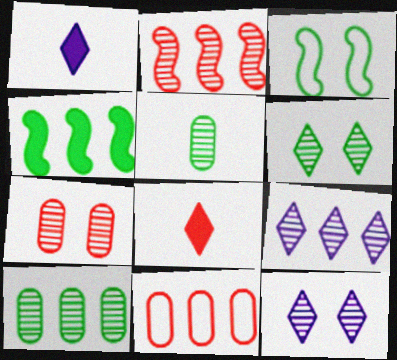[[2, 5, 12], 
[2, 9, 10], 
[4, 9, 11]]